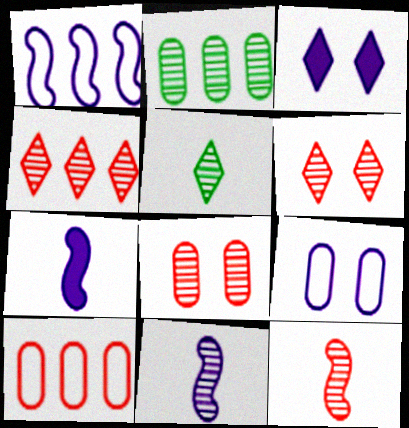[[2, 6, 11], 
[4, 8, 12]]